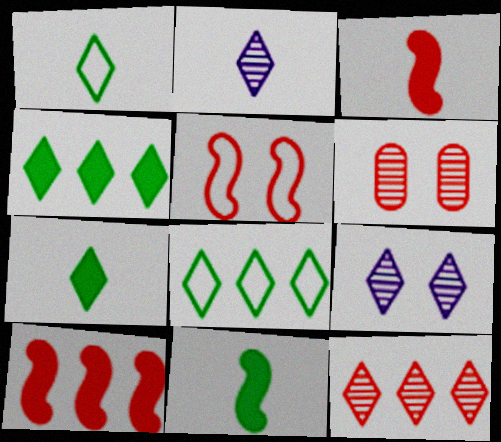[]